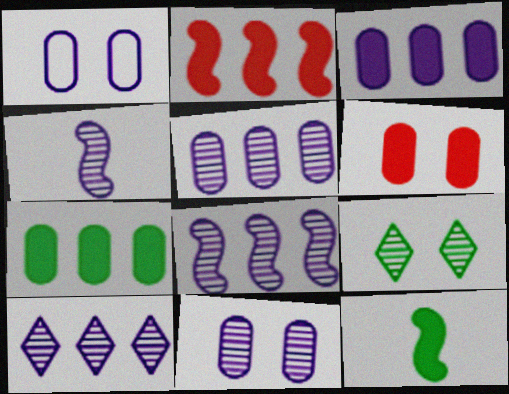[[4, 10, 11], 
[5, 8, 10]]